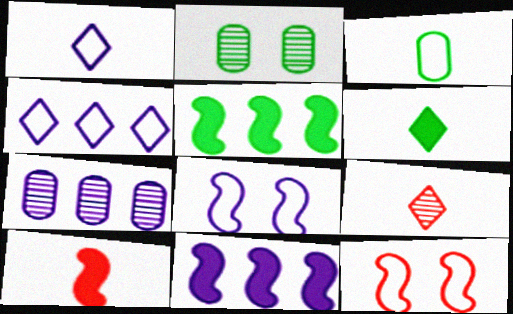[[1, 6, 9], 
[2, 4, 10], 
[3, 4, 12], 
[4, 7, 11], 
[6, 7, 12]]